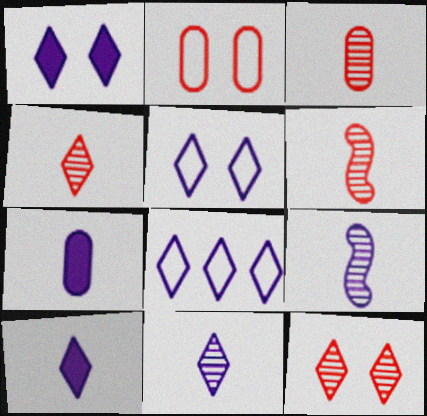[[1, 8, 11], 
[3, 4, 6]]